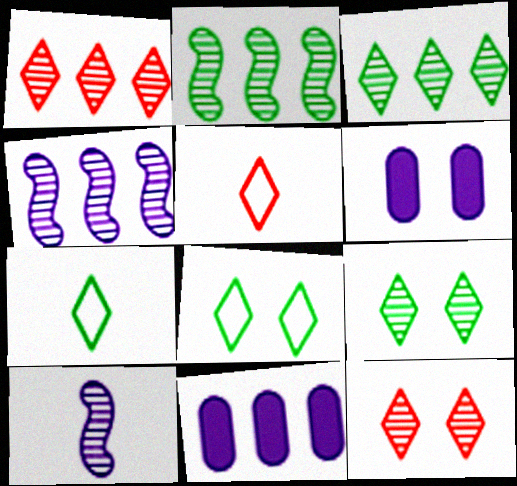[[2, 5, 6]]